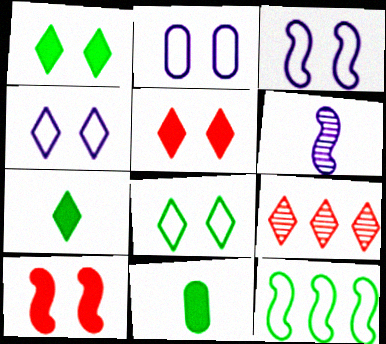[[2, 3, 4], 
[3, 9, 11], 
[4, 7, 9], 
[6, 10, 12]]